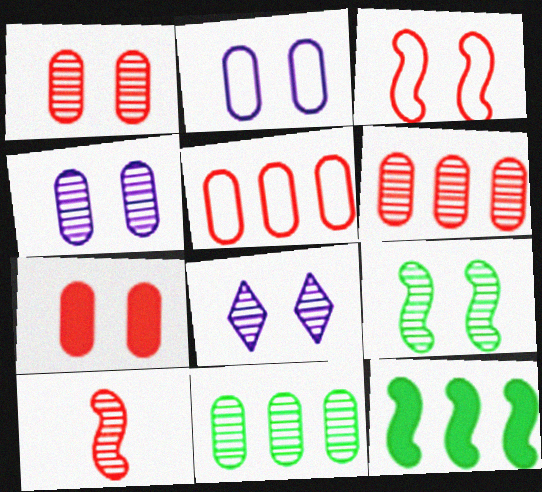[[1, 8, 9], 
[8, 10, 11]]